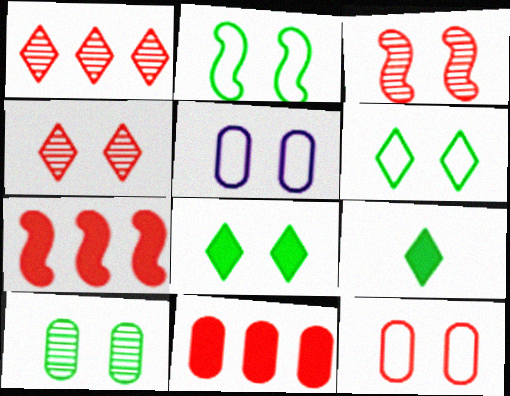[[2, 8, 10], 
[3, 5, 8]]